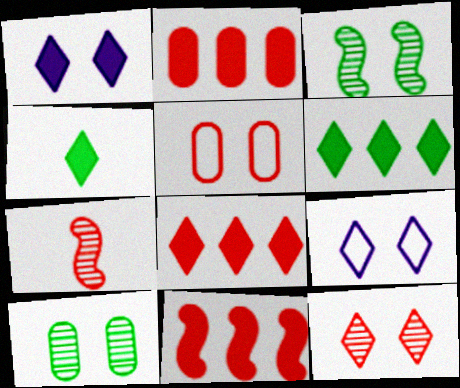[[1, 3, 5], 
[1, 4, 8], 
[2, 8, 11], 
[5, 7, 8]]